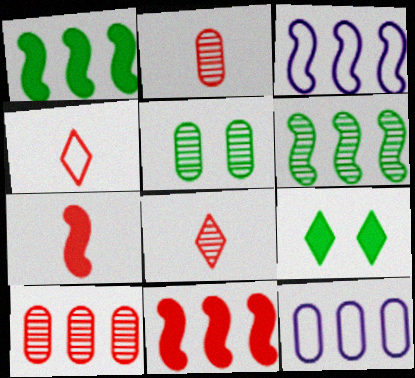[[2, 3, 9], 
[2, 4, 7], 
[3, 6, 11]]